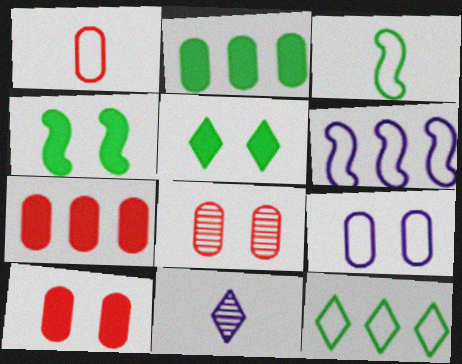[[1, 7, 8]]